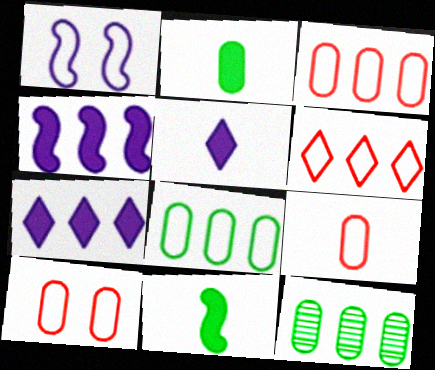[[3, 9, 10], 
[4, 6, 12]]